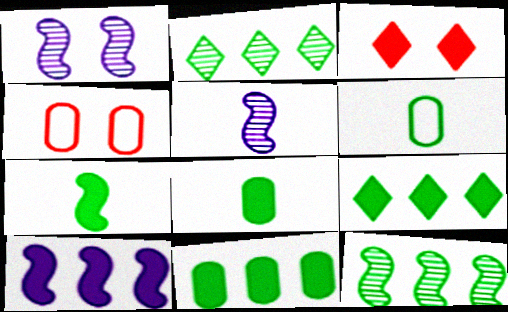[[3, 8, 10], 
[4, 5, 9]]